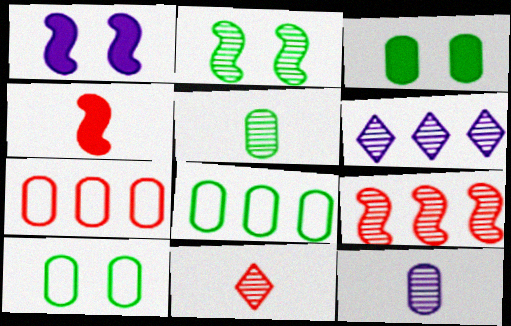[[1, 8, 11], 
[3, 5, 8], 
[3, 7, 12], 
[4, 6, 10]]